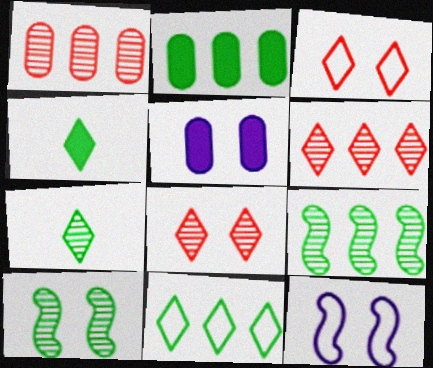[[1, 4, 12], 
[2, 9, 11], 
[3, 5, 10]]